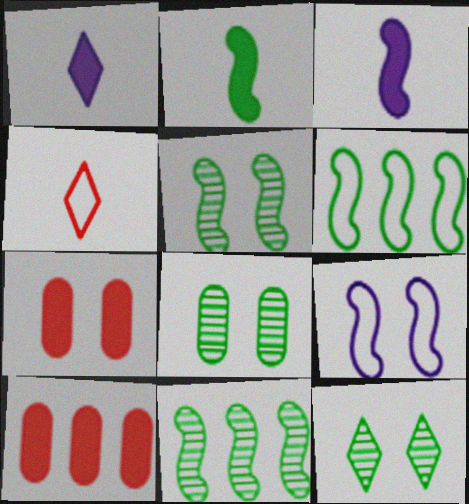[[2, 5, 6], 
[5, 8, 12], 
[7, 9, 12]]